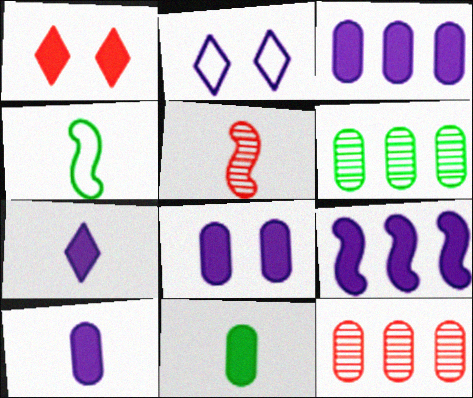[[1, 9, 11], 
[3, 8, 10], 
[7, 8, 9]]